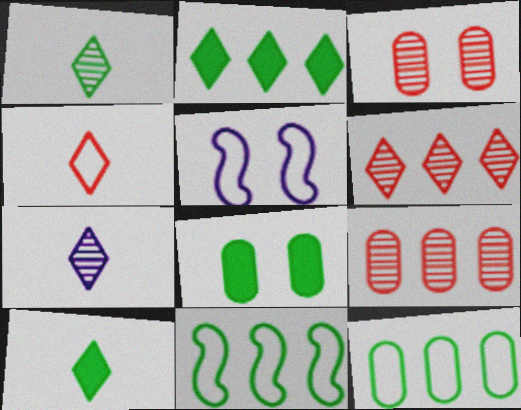[[1, 8, 11], 
[4, 5, 12], 
[4, 7, 10], 
[5, 9, 10]]